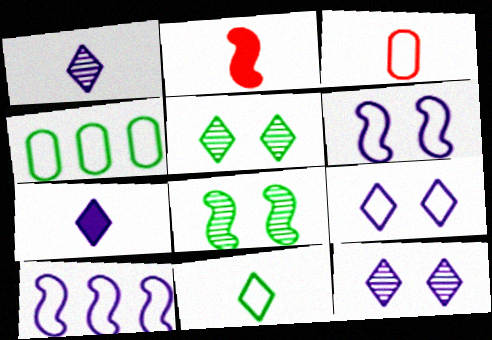[[2, 4, 12], 
[2, 8, 10]]